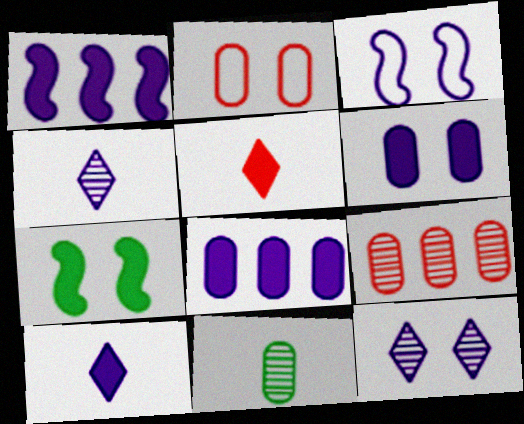[[1, 6, 10], 
[2, 7, 12], 
[2, 8, 11], 
[3, 4, 8], 
[3, 6, 12], 
[5, 7, 8]]